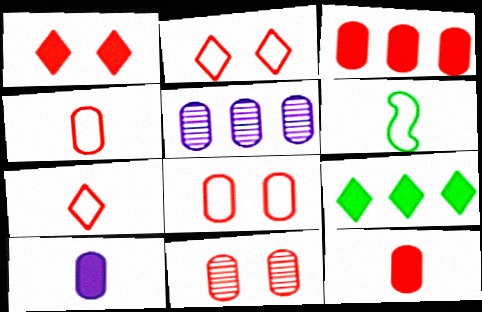[[1, 5, 6], 
[3, 4, 11]]